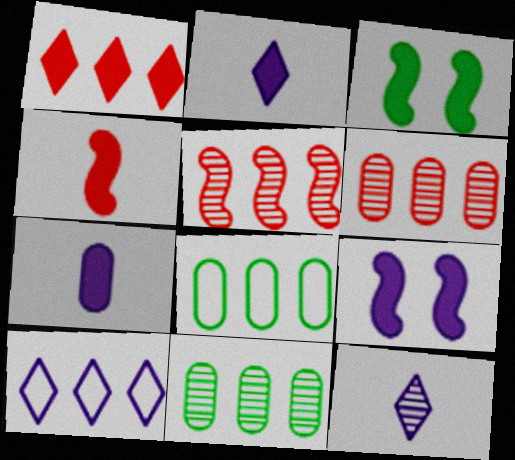[[1, 3, 7]]